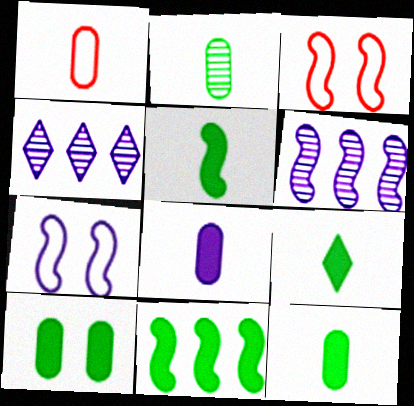[[1, 2, 8], 
[3, 4, 12], 
[3, 5, 6], 
[4, 7, 8], 
[5, 9, 12], 
[9, 10, 11]]